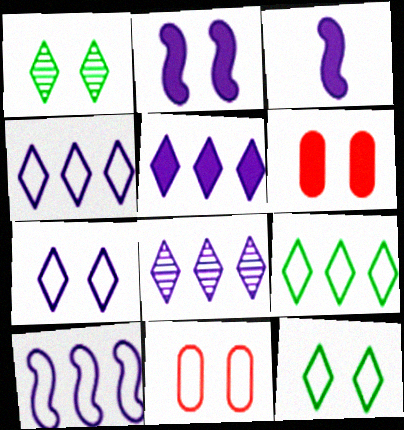[[1, 2, 11], 
[4, 5, 8]]